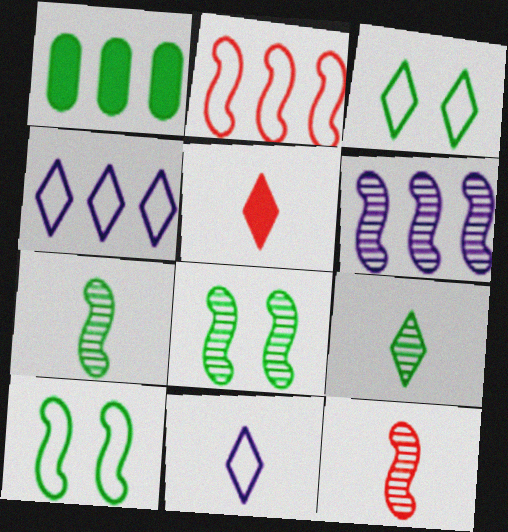[[1, 3, 7], 
[1, 9, 10], 
[5, 9, 11], 
[6, 8, 12]]